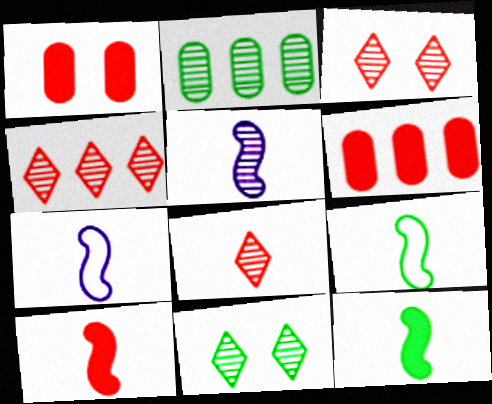[[2, 3, 5], 
[3, 4, 8], 
[5, 9, 10], 
[6, 7, 11]]